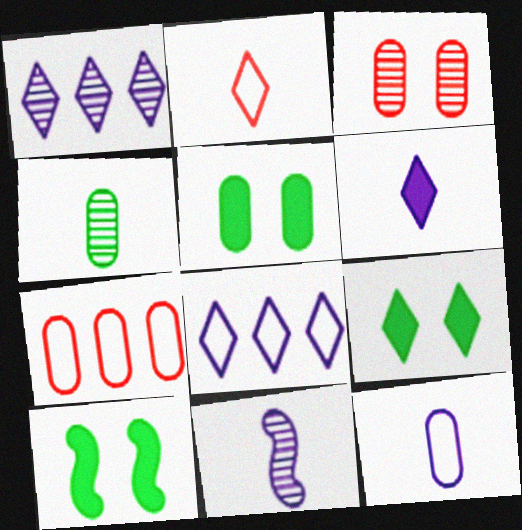[[1, 2, 9], 
[5, 9, 10], 
[6, 11, 12], 
[7, 9, 11]]